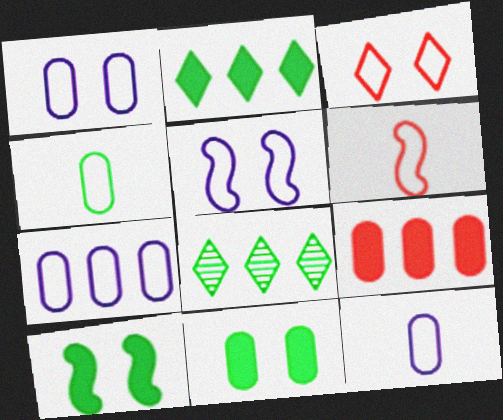[[1, 7, 12], 
[4, 8, 10]]